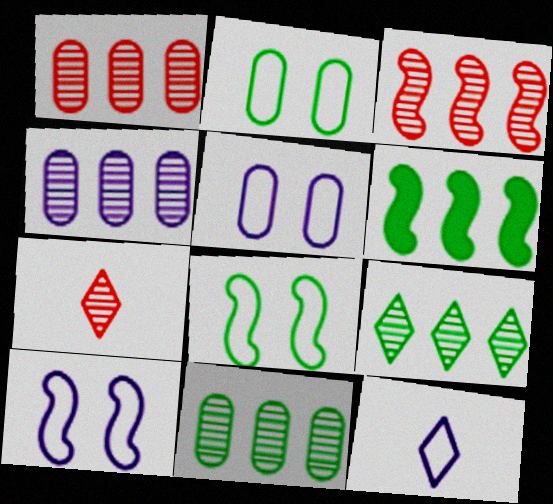[[1, 4, 11], 
[3, 4, 9], 
[5, 6, 7]]